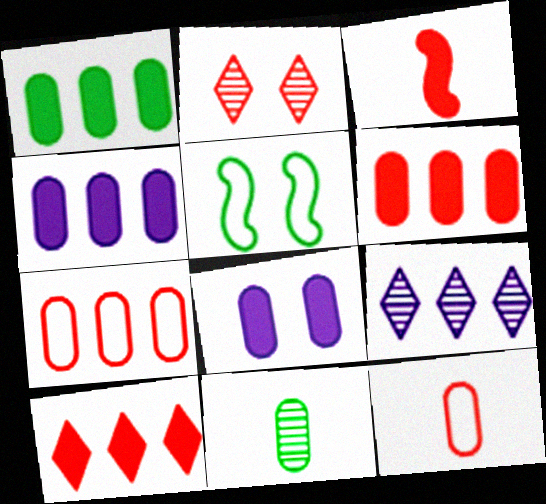[[1, 4, 6], 
[2, 3, 7], 
[2, 5, 8], 
[7, 8, 11]]